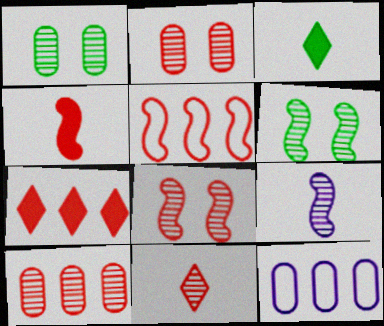[[3, 8, 12], 
[4, 5, 8], 
[5, 7, 10], 
[8, 10, 11]]